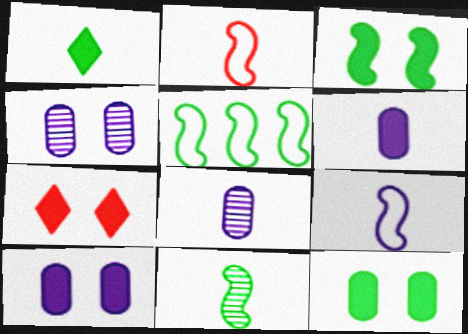[[1, 2, 8], 
[3, 5, 11], 
[3, 7, 10], 
[5, 7, 8]]